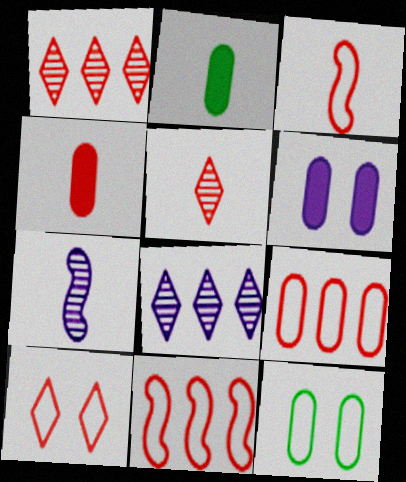[[3, 4, 5], 
[3, 9, 10]]